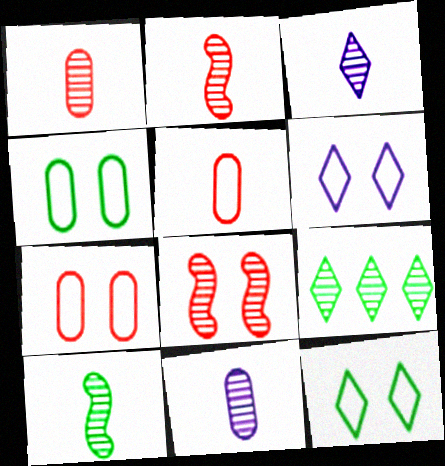[[1, 3, 10], 
[8, 9, 11]]